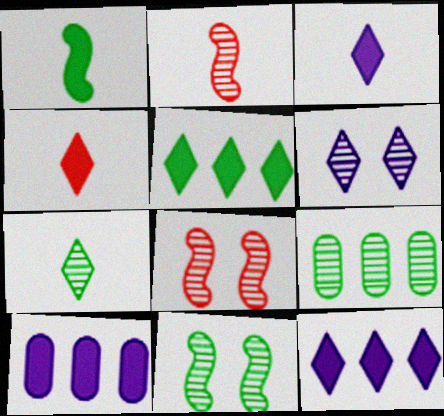[[2, 6, 9], 
[7, 9, 11]]